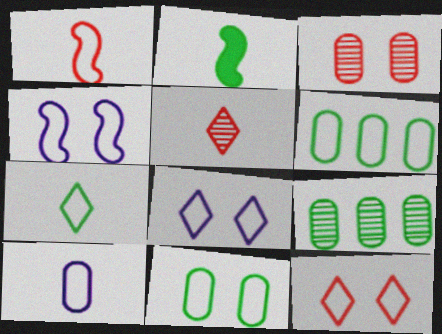[[1, 6, 8], 
[1, 7, 10], 
[2, 5, 10], 
[4, 11, 12]]